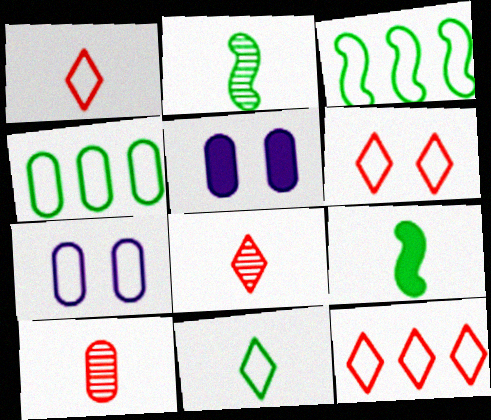[[1, 3, 7], 
[1, 6, 12], 
[2, 5, 12], 
[3, 5, 8], 
[4, 5, 10]]